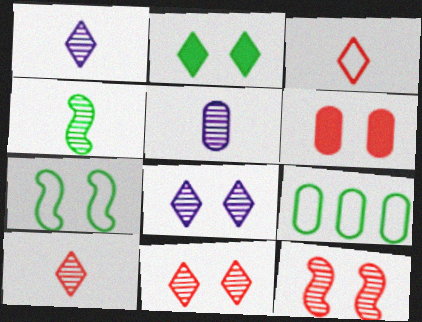[[2, 4, 9], 
[4, 5, 10], 
[5, 6, 9], 
[6, 7, 8]]